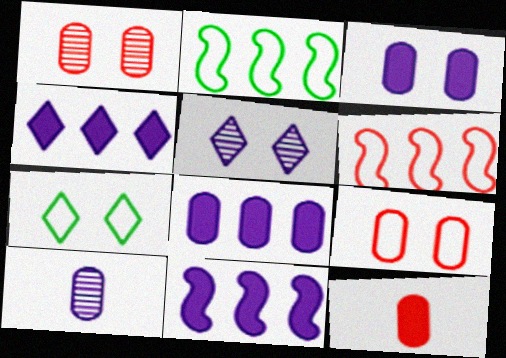[[2, 5, 12], 
[4, 8, 11]]